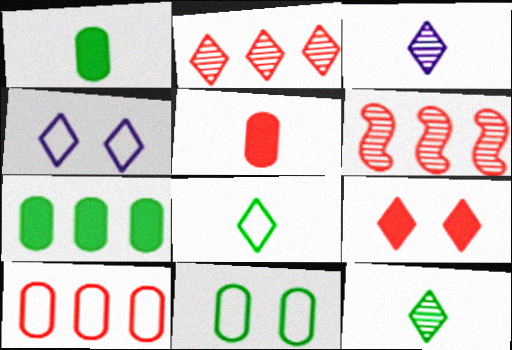[[1, 4, 6]]